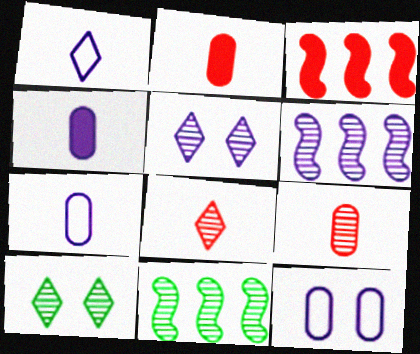[[3, 7, 10], 
[5, 9, 11], 
[6, 9, 10]]